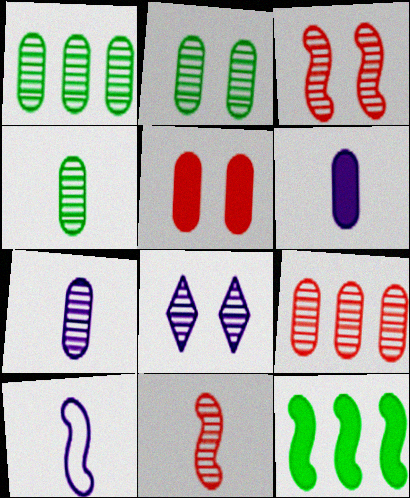[[1, 2, 4], 
[1, 8, 11], 
[2, 3, 8], 
[2, 7, 9], 
[3, 10, 12]]